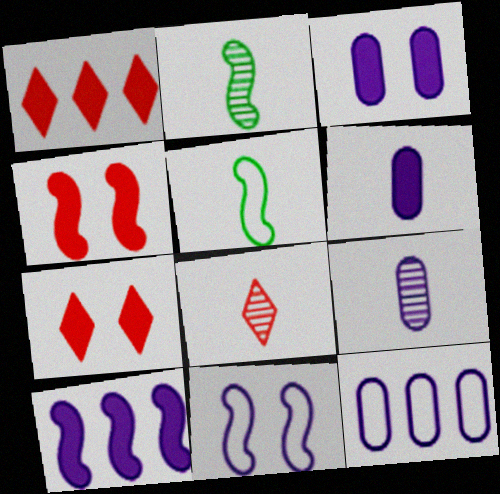[[2, 7, 12], 
[2, 8, 9], 
[3, 9, 12], 
[5, 6, 8]]